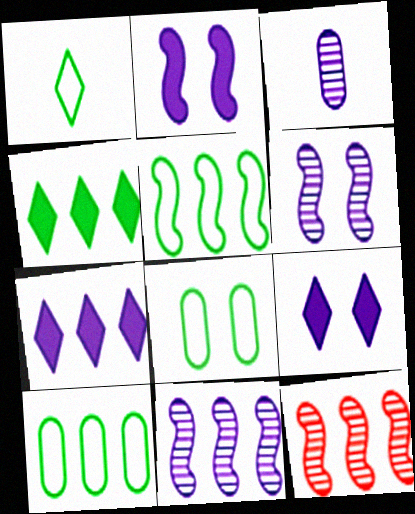[[1, 5, 8], 
[7, 10, 12]]